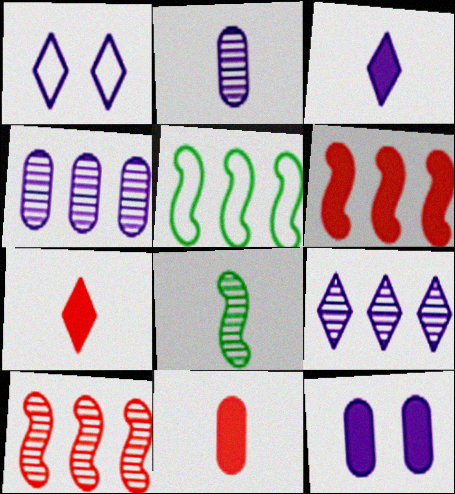[[1, 3, 9]]